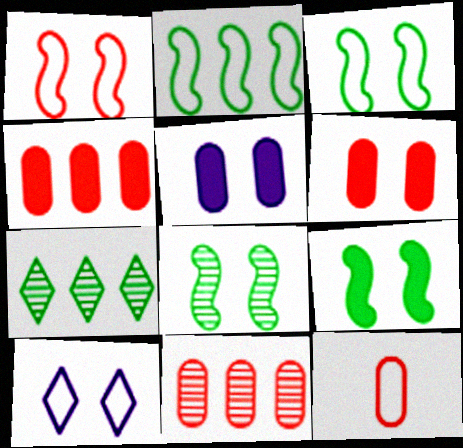[[2, 10, 12], 
[3, 8, 9], 
[6, 8, 10], 
[6, 11, 12]]